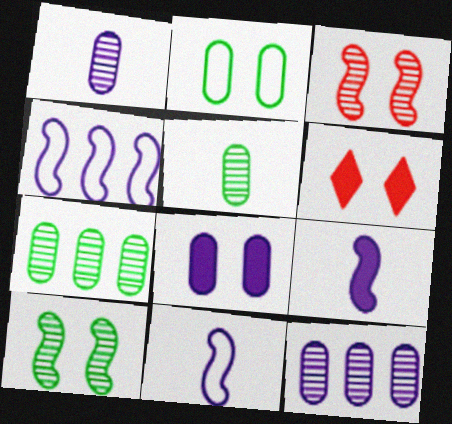[[4, 5, 6], 
[6, 7, 11]]